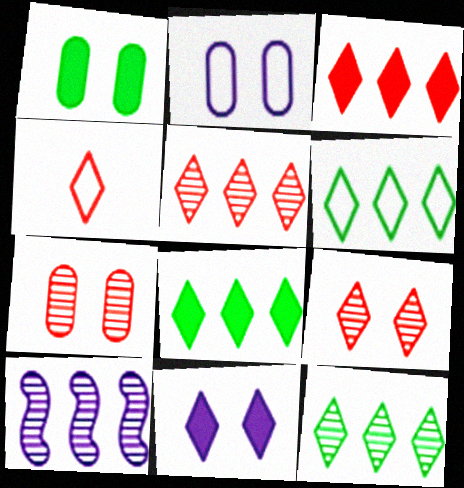[[1, 2, 7], 
[1, 4, 10], 
[3, 4, 9], 
[4, 11, 12], 
[6, 8, 12]]